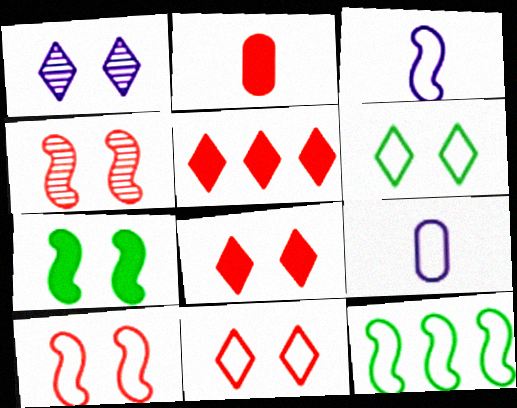[[1, 2, 12], 
[1, 6, 8], 
[3, 10, 12], 
[9, 11, 12]]